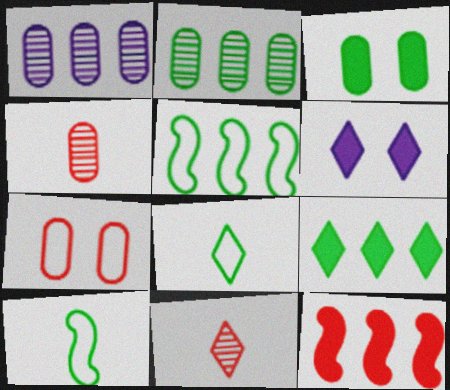[[2, 5, 9], 
[4, 5, 6], 
[7, 11, 12]]